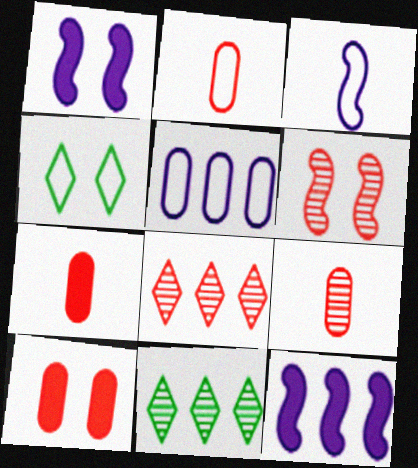[[1, 2, 11], 
[2, 7, 9], 
[3, 10, 11], 
[4, 9, 12], 
[6, 8, 9]]